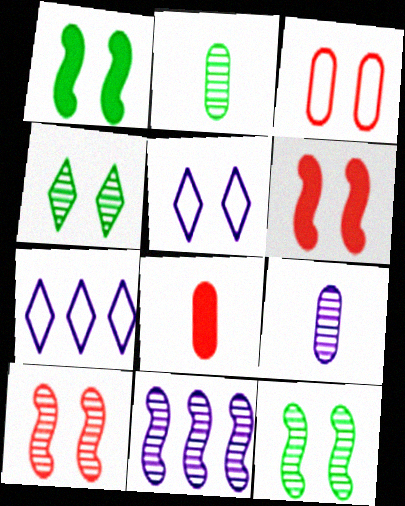[[2, 6, 7], 
[7, 8, 12]]